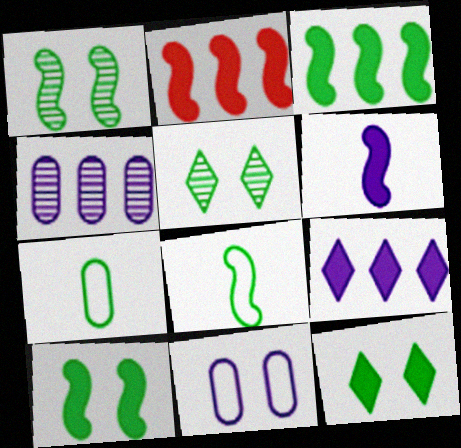[[1, 3, 8], 
[2, 6, 10], 
[3, 5, 7]]